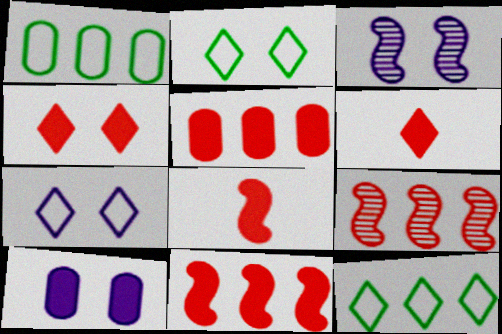[[1, 3, 6], 
[3, 7, 10], 
[4, 5, 8]]